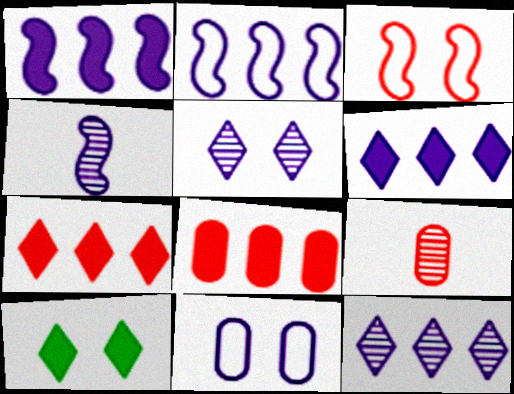[[2, 9, 10], 
[3, 7, 9], 
[4, 6, 11]]